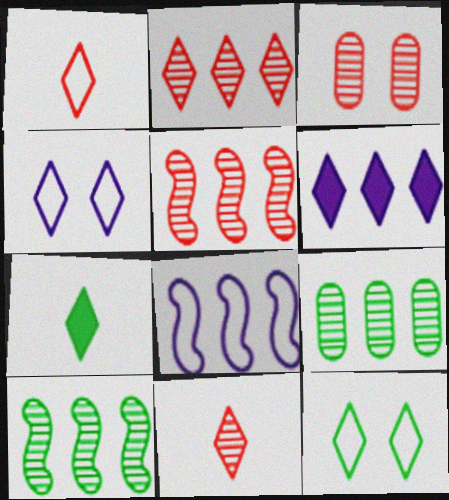[[2, 4, 7], 
[3, 5, 11], 
[3, 7, 8], 
[6, 11, 12]]